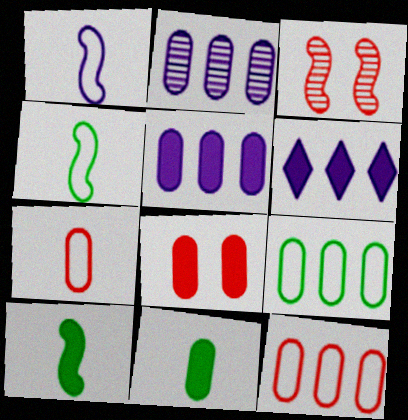[[5, 8, 11], 
[6, 8, 10]]